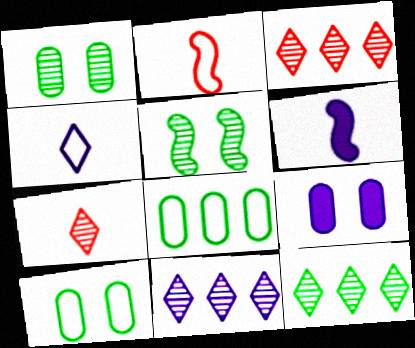[[2, 9, 12], 
[3, 6, 10], 
[3, 11, 12]]